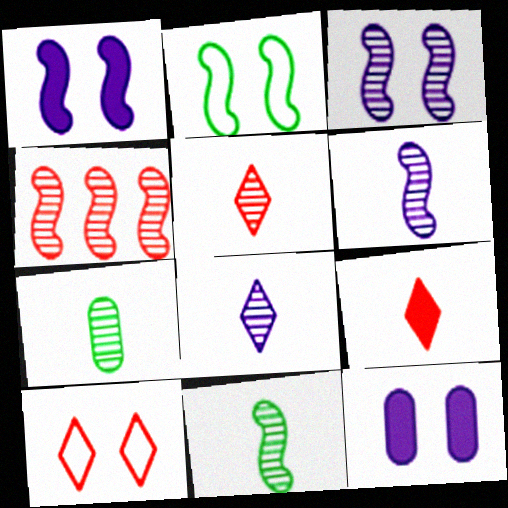[[3, 4, 11], 
[5, 6, 7]]